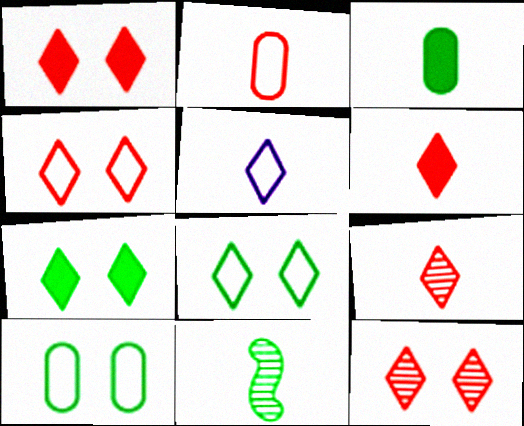[[1, 4, 12]]